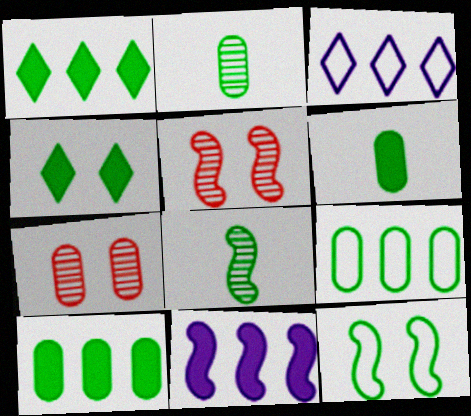[[1, 2, 12], 
[3, 5, 6], 
[4, 8, 9]]